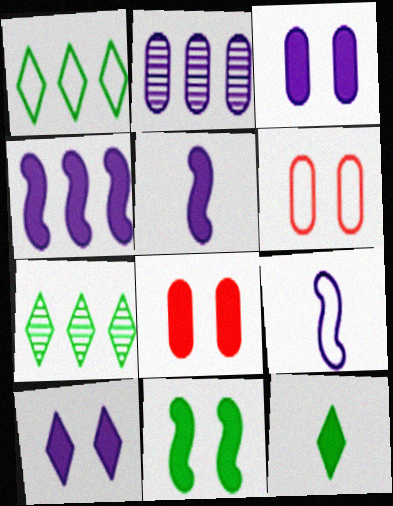[[1, 6, 9], 
[2, 9, 10], 
[4, 8, 12], 
[5, 6, 7], 
[7, 8, 9], 
[8, 10, 11]]